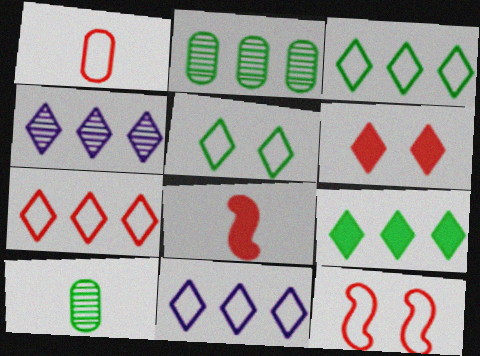[[1, 7, 12], 
[3, 7, 11], 
[4, 7, 9]]